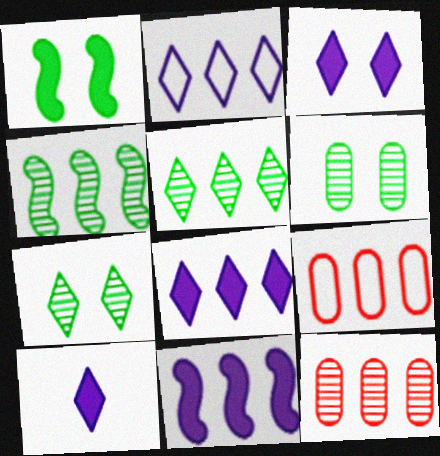[[3, 8, 10], 
[4, 8, 9], 
[5, 9, 11]]